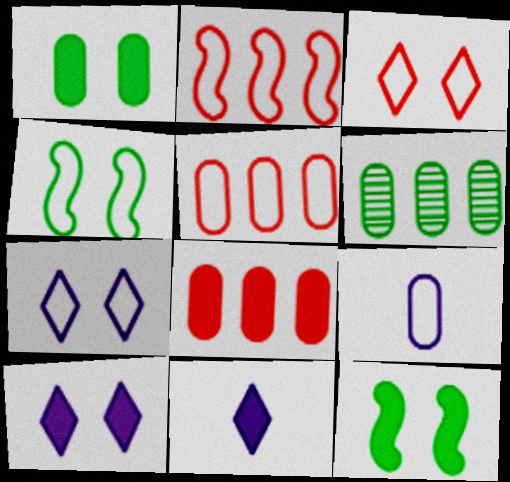[[8, 11, 12]]